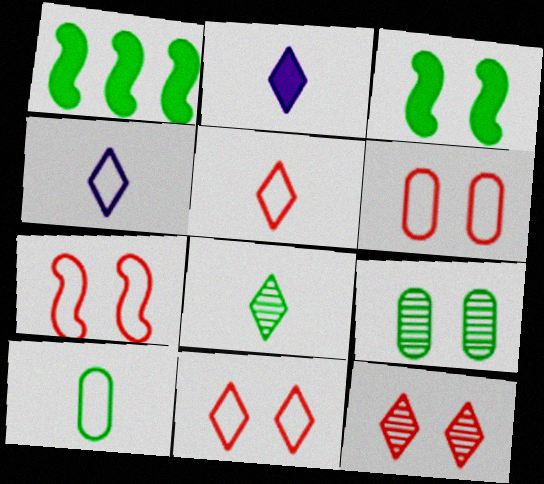[[2, 5, 8], 
[6, 7, 11]]